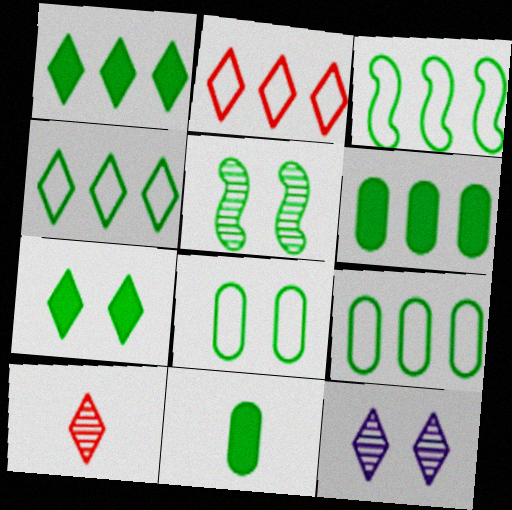[[3, 4, 9], 
[4, 5, 11], 
[5, 7, 8]]